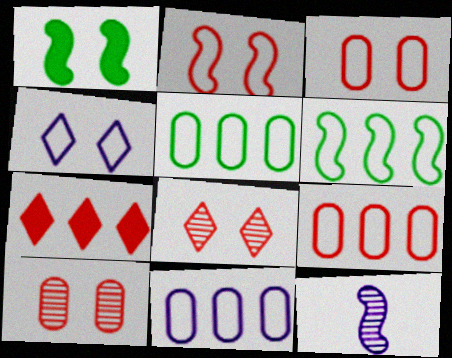[[1, 4, 10], 
[5, 9, 11]]